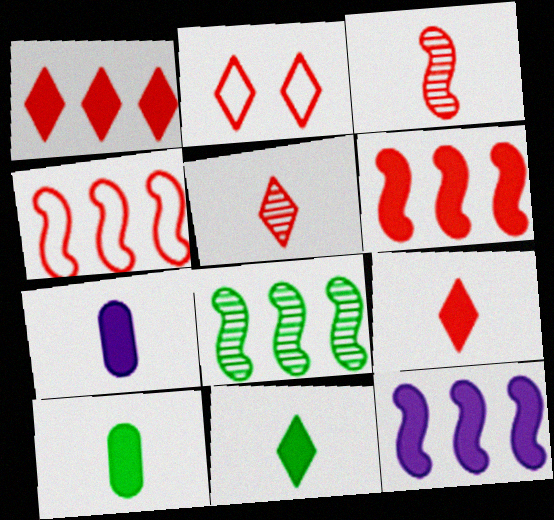[[1, 2, 5], 
[2, 7, 8], 
[4, 8, 12]]